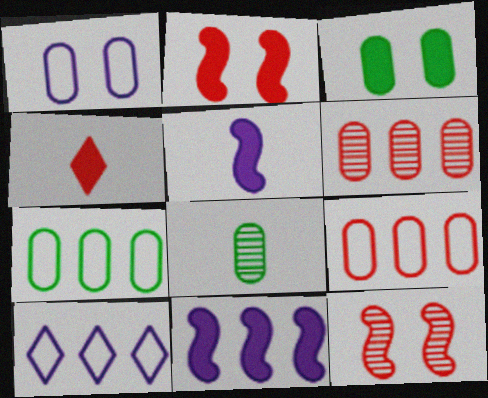[[2, 8, 10], 
[3, 4, 11], 
[3, 7, 8], 
[4, 9, 12]]